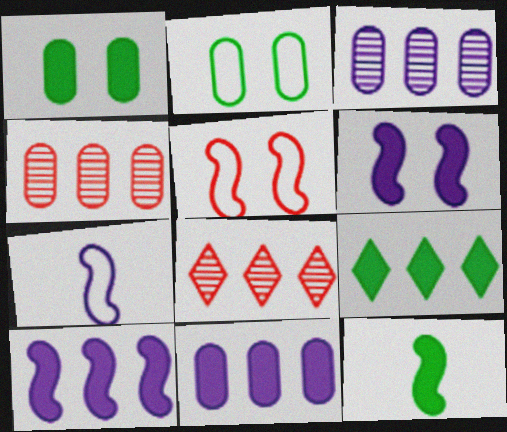[[1, 7, 8], 
[1, 9, 12]]